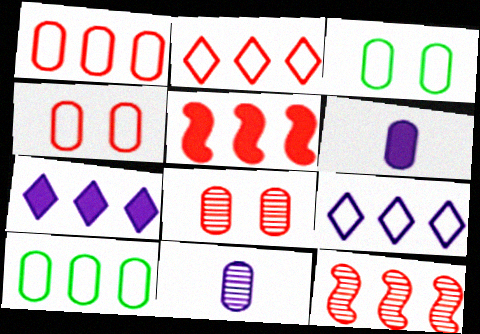[[6, 8, 10], 
[7, 10, 12]]